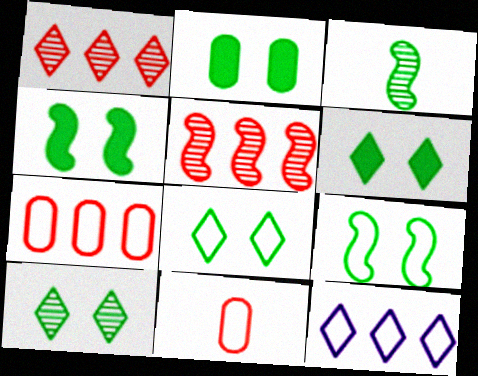[[2, 4, 6], 
[2, 9, 10], 
[6, 8, 10], 
[9, 11, 12]]